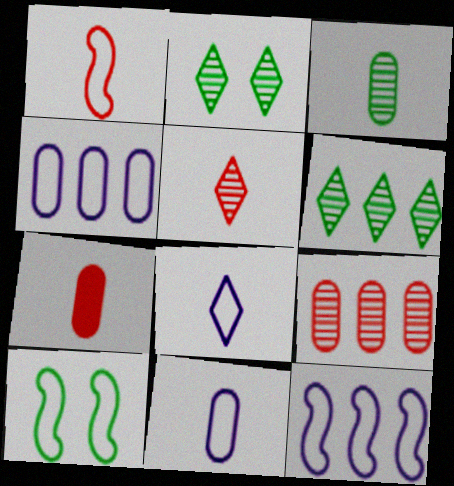[[1, 5, 7], 
[1, 10, 12], 
[2, 7, 12], 
[3, 7, 11]]